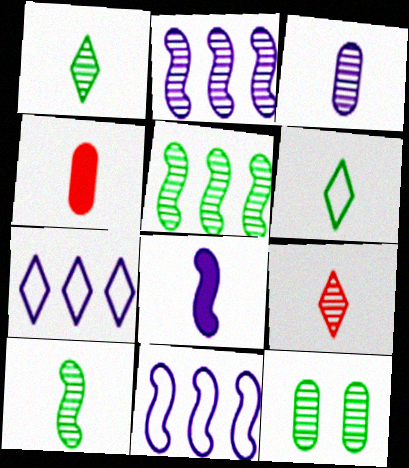[[1, 5, 12], 
[2, 9, 12], 
[3, 9, 10]]